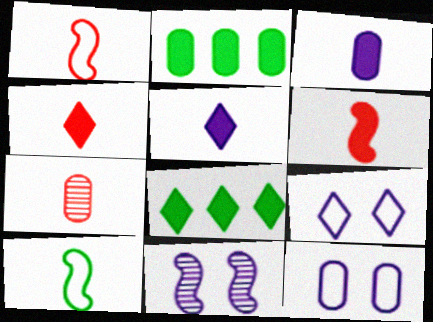[[1, 4, 7], 
[2, 7, 12], 
[5, 7, 10]]